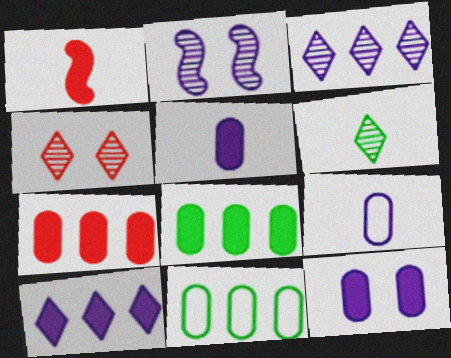[[1, 6, 9], 
[2, 9, 10], 
[3, 4, 6]]